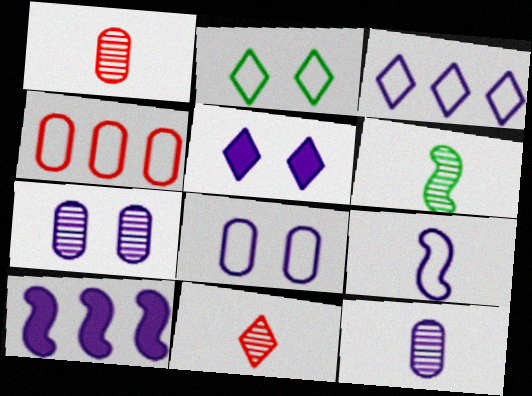[[1, 2, 10], 
[2, 4, 9], 
[3, 8, 9], 
[4, 5, 6], 
[6, 11, 12]]